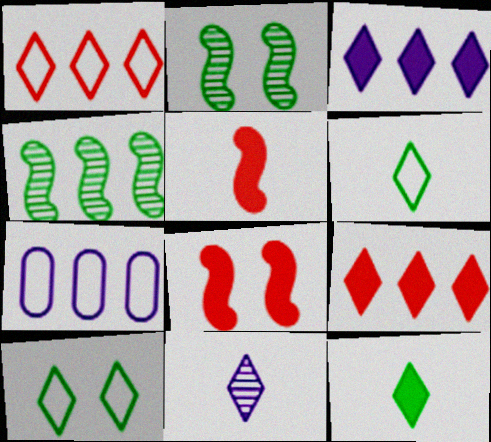[[4, 7, 9], 
[9, 10, 11]]